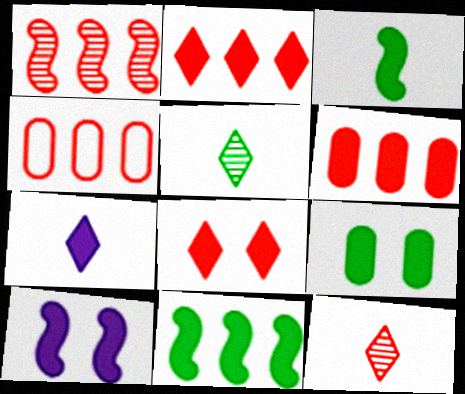[[1, 2, 4], 
[4, 5, 10], 
[8, 9, 10]]